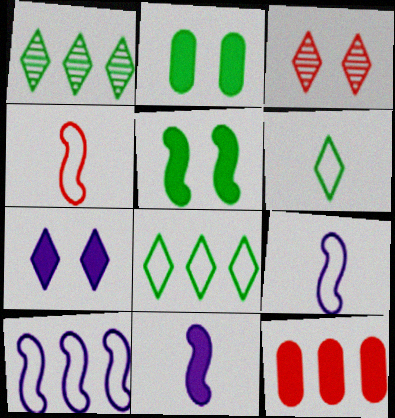[[1, 10, 12], 
[3, 4, 12]]